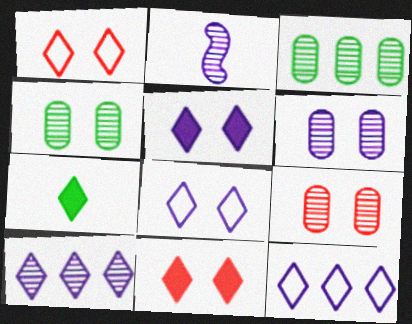[[1, 7, 10], 
[2, 6, 10], 
[4, 6, 9]]